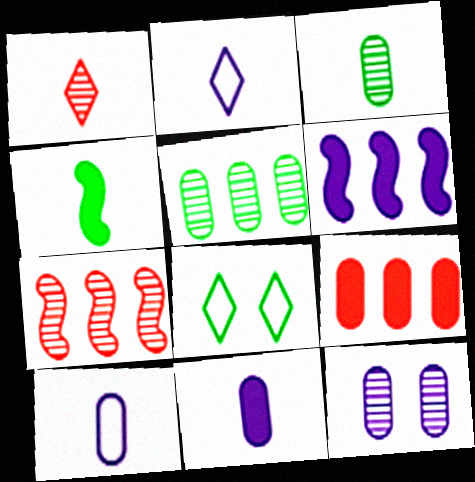[[1, 4, 10], 
[2, 6, 12], 
[4, 5, 8], 
[7, 8, 11]]